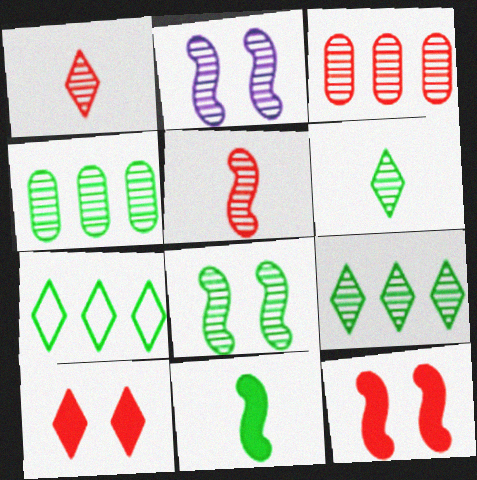[[1, 2, 4], 
[2, 3, 6], 
[4, 6, 8]]